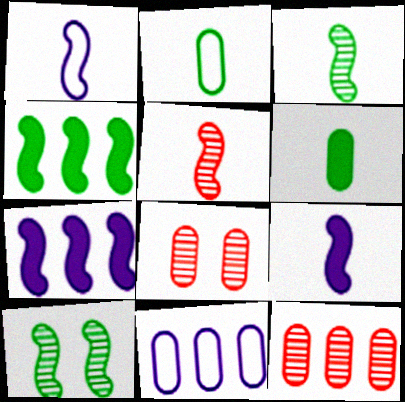[[6, 8, 11]]